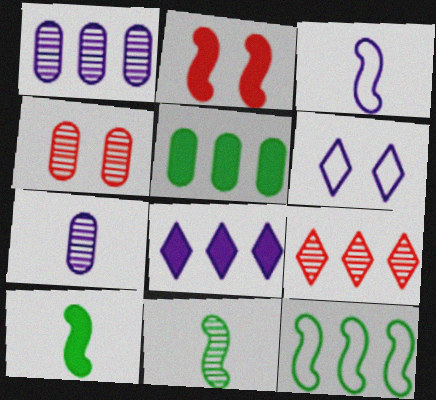[]